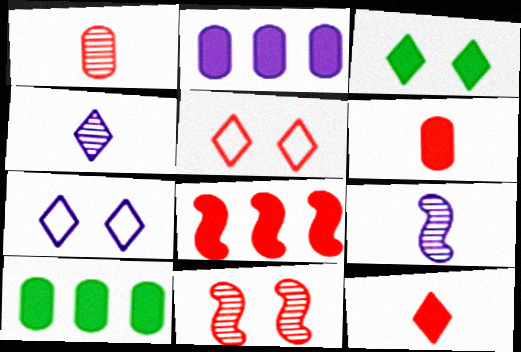[[1, 5, 8], 
[2, 7, 9], 
[5, 9, 10]]